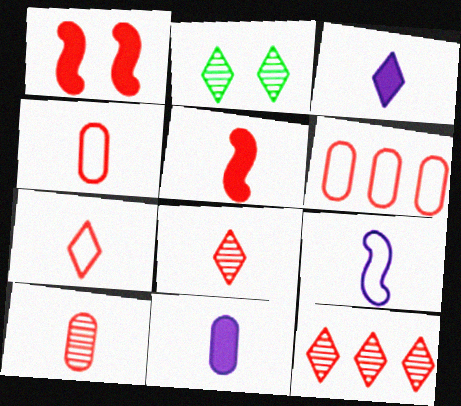[[1, 4, 12], 
[1, 6, 8], 
[4, 5, 8], 
[5, 7, 10]]